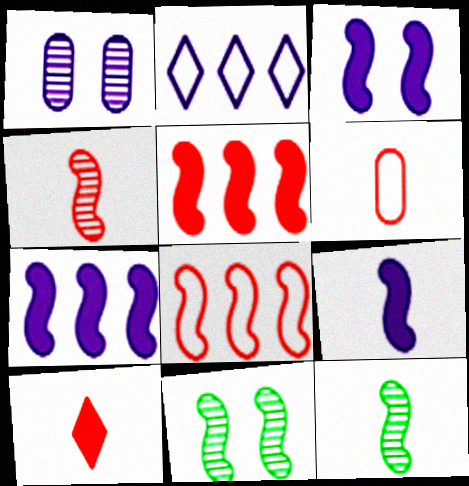[[1, 2, 9], 
[3, 7, 9], 
[3, 8, 12], 
[4, 6, 10], 
[8, 9, 11]]